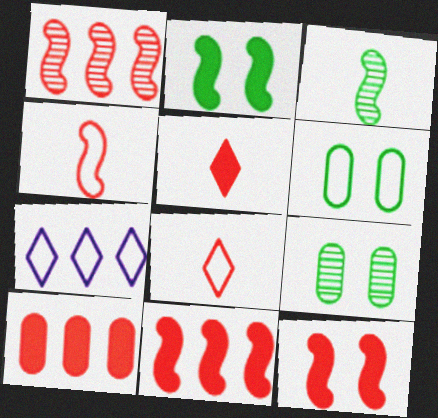[[1, 4, 12], 
[4, 6, 7], 
[5, 10, 12]]